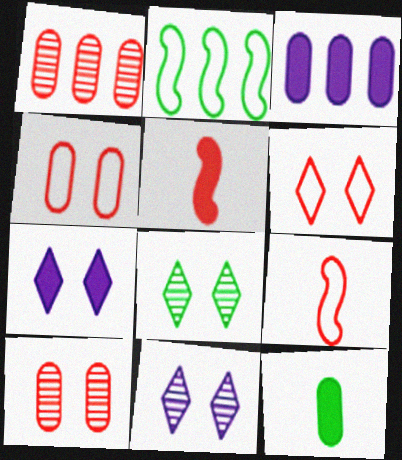[[1, 5, 6], 
[2, 8, 12], 
[3, 8, 9], 
[6, 7, 8]]